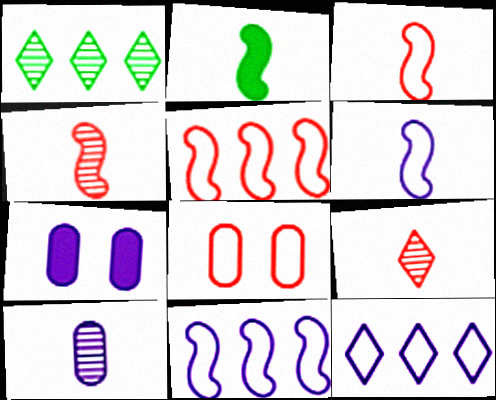[[1, 3, 7], 
[2, 4, 6]]